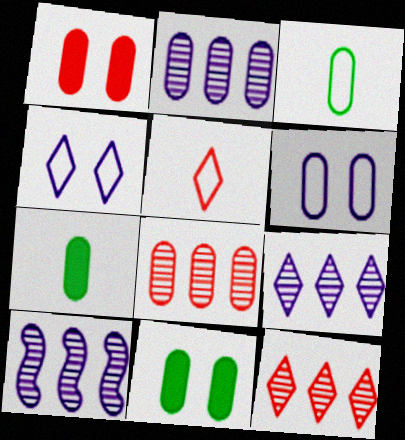[[1, 2, 3], 
[2, 9, 10], 
[5, 10, 11], 
[6, 7, 8]]